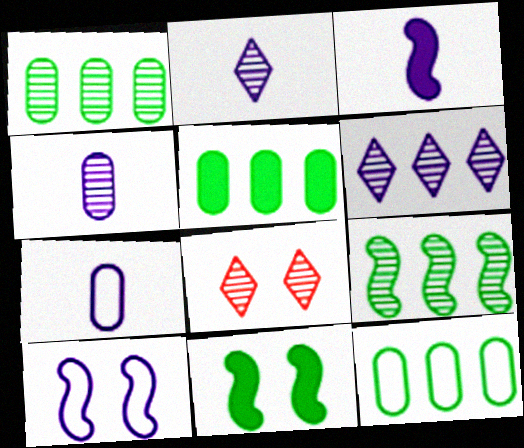[[1, 5, 12], 
[2, 3, 7], 
[3, 8, 12], 
[4, 8, 9]]